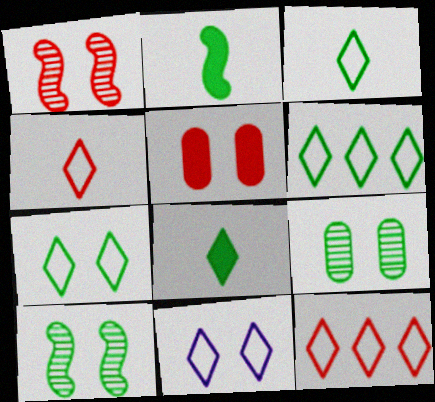[[2, 6, 9], 
[3, 6, 7], 
[3, 11, 12], 
[4, 6, 11], 
[5, 10, 11]]